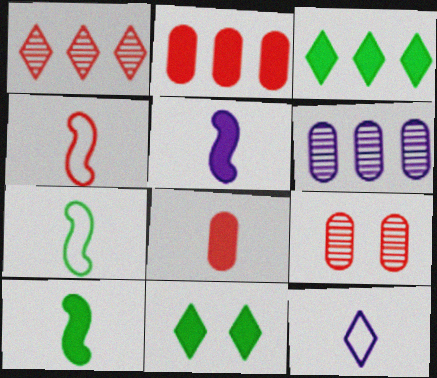[[1, 11, 12], 
[2, 5, 11], 
[4, 6, 11]]